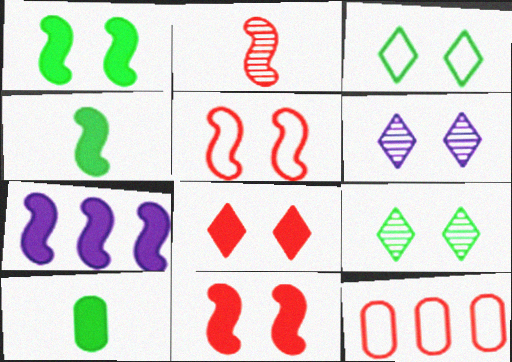[[2, 8, 12], 
[3, 6, 8], 
[4, 6, 12], 
[4, 7, 11], 
[7, 8, 10]]